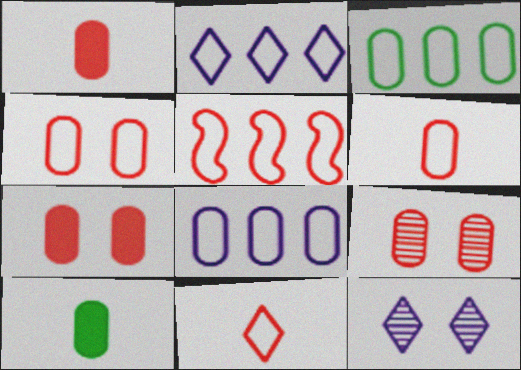[[2, 3, 5], 
[4, 5, 11], 
[4, 7, 9], 
[5, 10, 12], 
[8, 9, 10]]